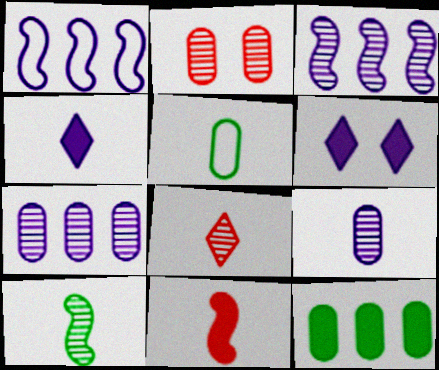[[1, 6, 9], 
[6, 11, 12], 
[8, 9, 10]]